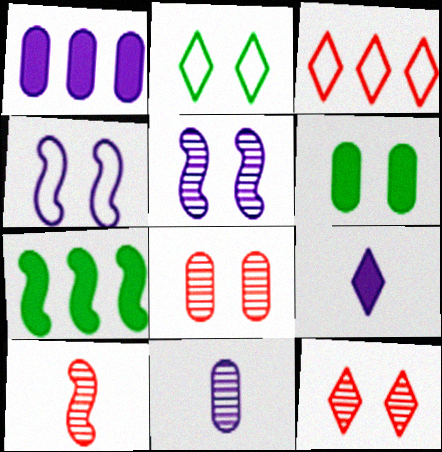[[1, 2, 10], 
[4, 6, 12], 
[4, 7, 10]]